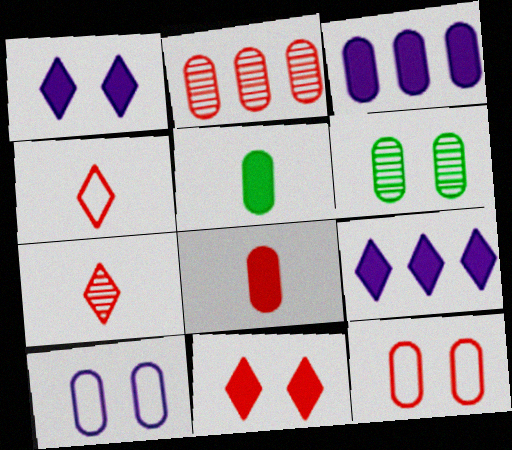[[2, 5, 10], 
[2, 8, 12]]